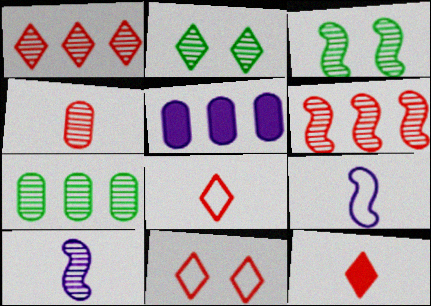[[1, 11, 12], 
[3, 5, 8], 
[3, 6, 10]]